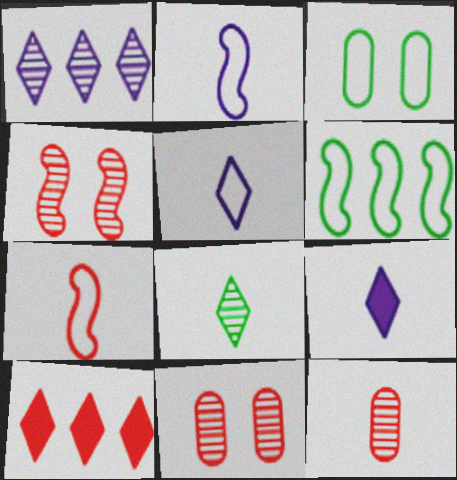[[6, 9, 11], 
[7, 10, 11]]